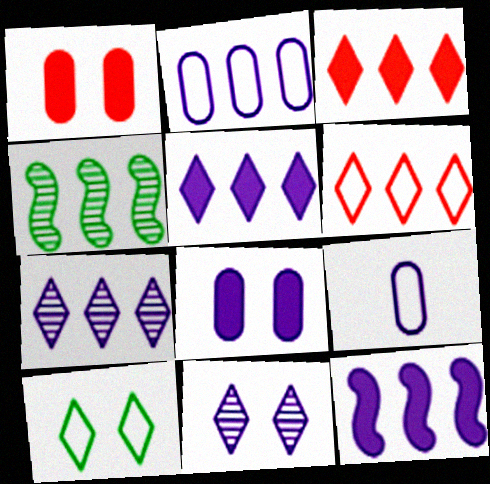[[2, 3, 4], 
[2, 7, 12], 
[9, 11, 12]]